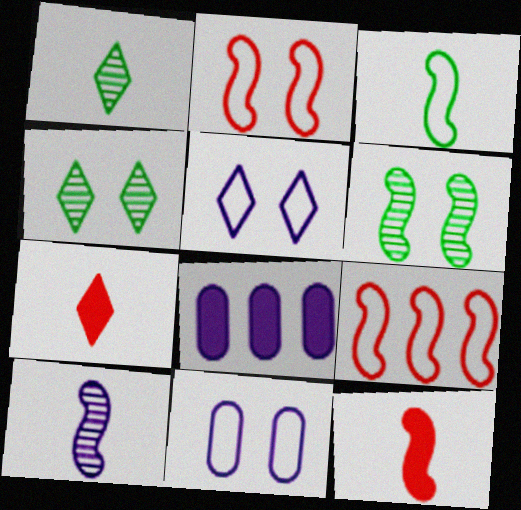[[1, 2, 8], 
[3, 10, 12], 
[5, 8, 10]]